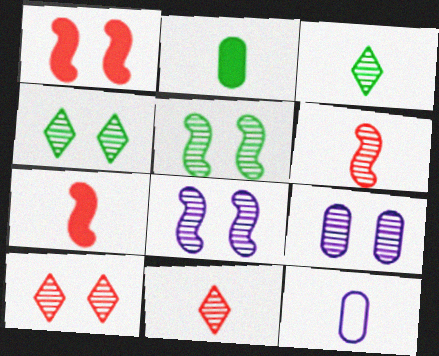[[3, 7, 12], 
[5, 9, 10]]